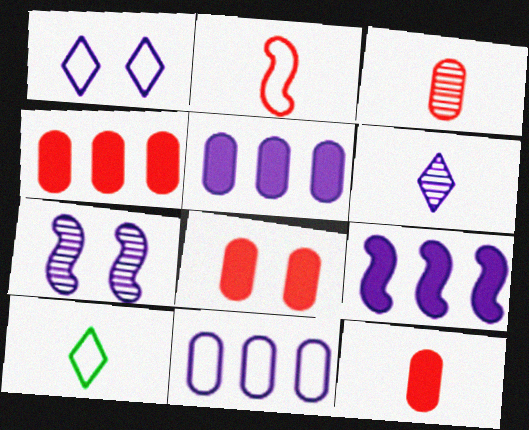[[4, 7, 10], 
[4, 8, 12]]